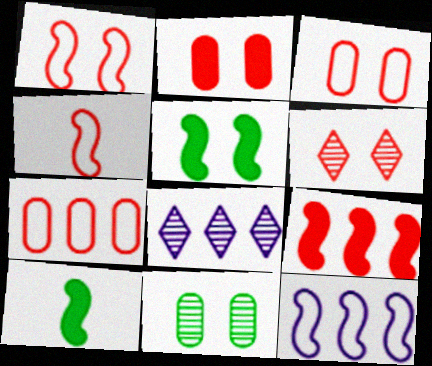[[1, 2, 6], 
[3, 8, 10]]